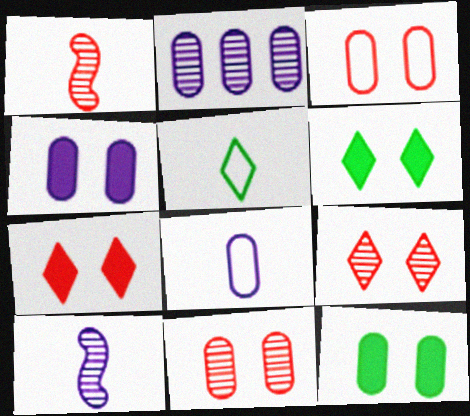[[2, 4, 8]]